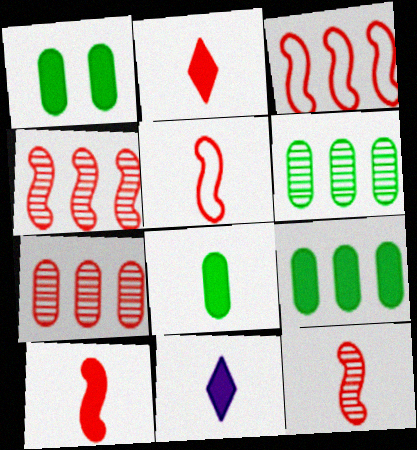[[1, 8, 9], 
[5, 10, 12], 
[8, 10, 11]]